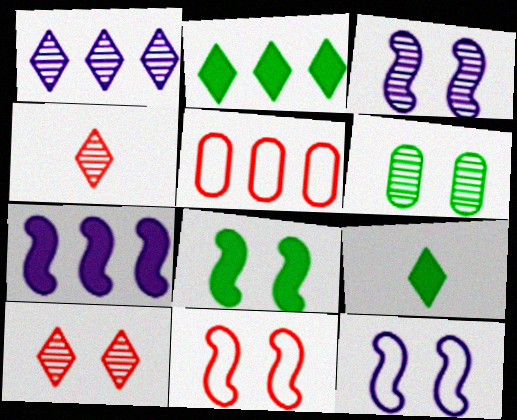[[3, 5, 9], 
[3, 6, 10], 
[3, 8, 11]]